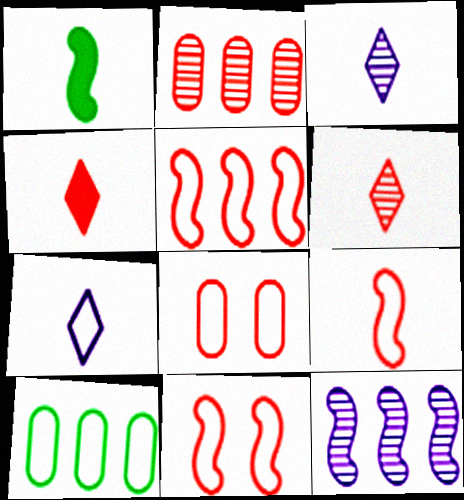[[1, 11, 12], 
[2, 4, 11], 
[5, 9, 11], 
[7, 10, 11]]